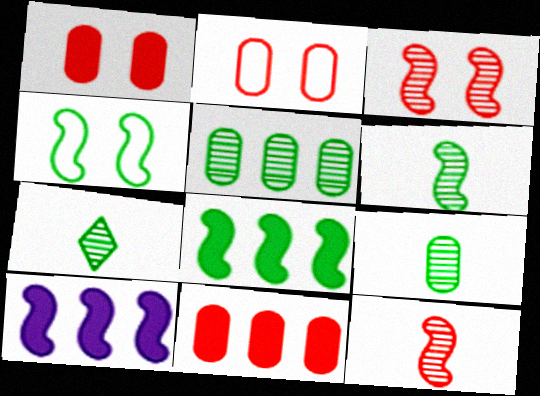[[2, 7, 10], 
[4, 6, 8], 
[4, 10, 12], 
[6, 7, 9]]